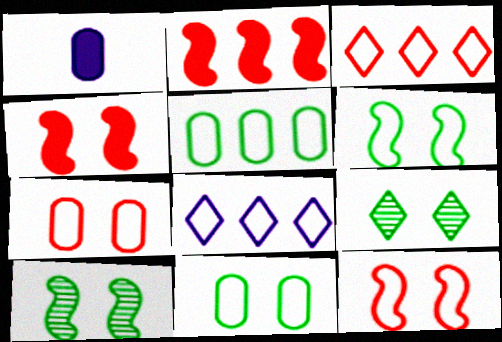[[1, 3, 10]]